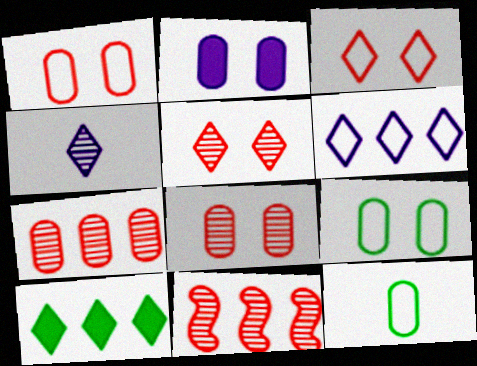[[2, 7, 12], 
[2, 8, 9], 
[3, 4, 10]]